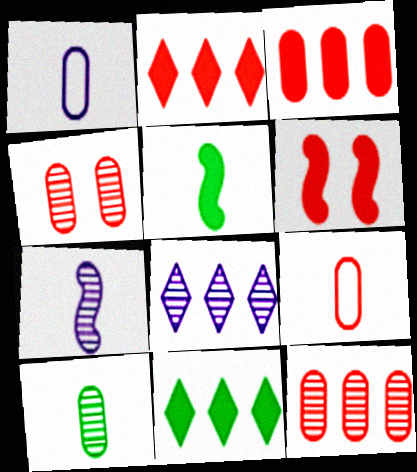[[3, 4, 9]]